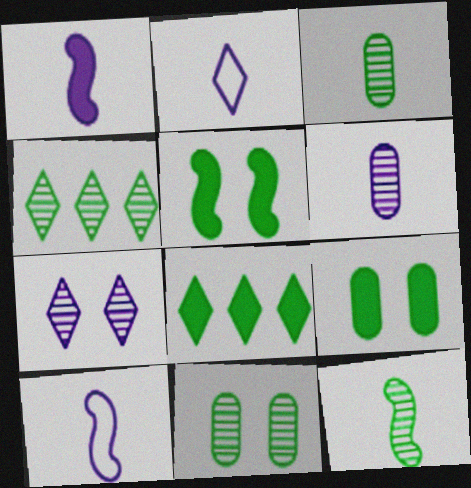[[1, 2, 6], 
[4, 11, 12]]